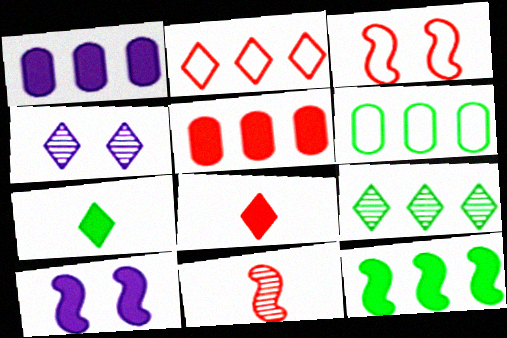[[2, 4, 7], 
[5, 7, 10], 
[6, 9, 12]]